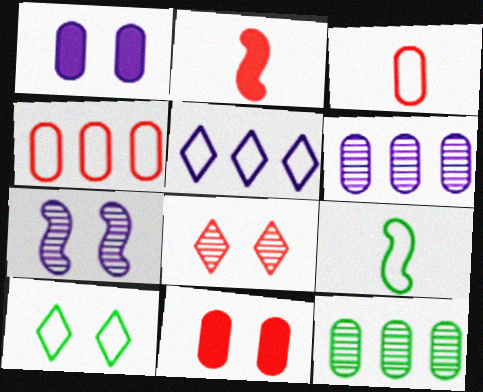[[1, 3, 12], 
[2, 4, 8], 
[2, 6, 10], 
[7, 10, 11]]